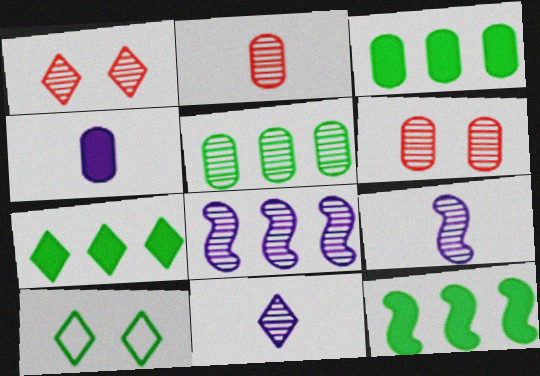[[1, 5, 9], 
[3, 7, 12]]